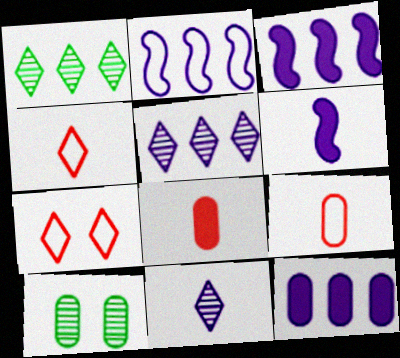[[2, 5, 12], 
[3, 4, 10], 
[9, 10, 12]]